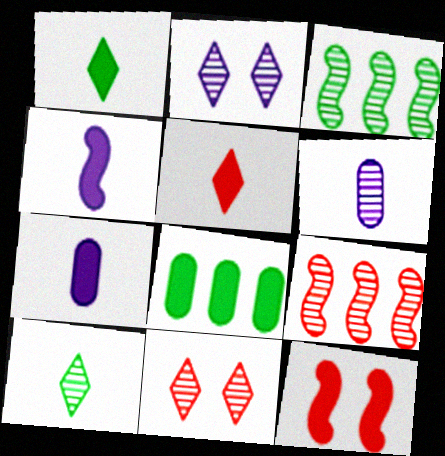[[3, 6, 11]]